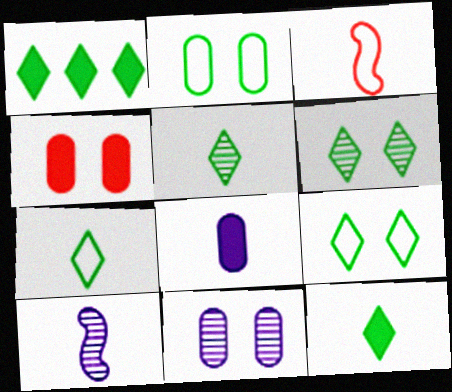[[1, 3, 11], 
[1, 5, 9], 
[1, 6, 7], 
[2, 4, 11], 
[3, 5, 8], 
[5, 7, 12]]